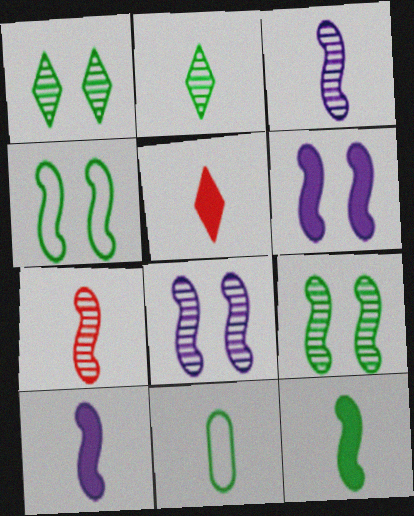[[2, 11, 12], 
[3, 5, 11]]